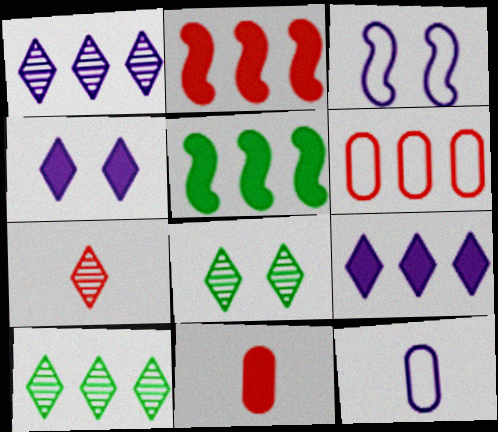[[1, 5, 6], 
[1, 7, 8], 
[2, 8, 12], 
[3, 10, 11], 
[4, 5, 11]]